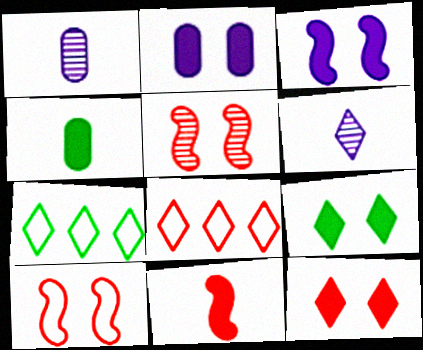[[6, 7, 12], 
[6, 8, 9]]